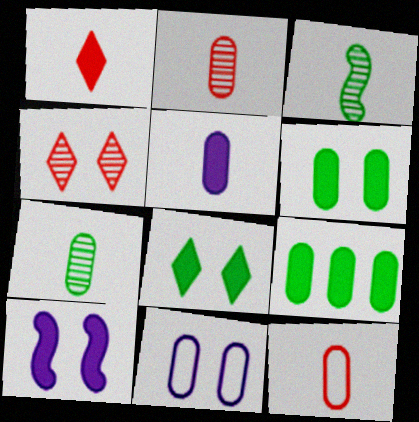[[1, 9, 10], 
[2, 9, 11], 
[5, 7, 12]]